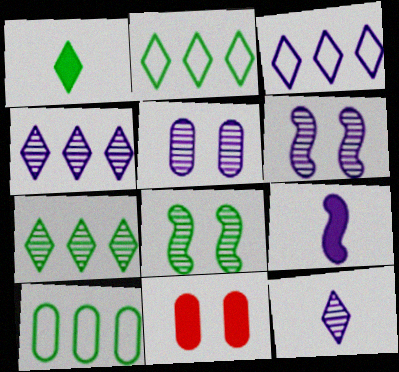[[1, 8, 10], 
[3, 5, 9]]